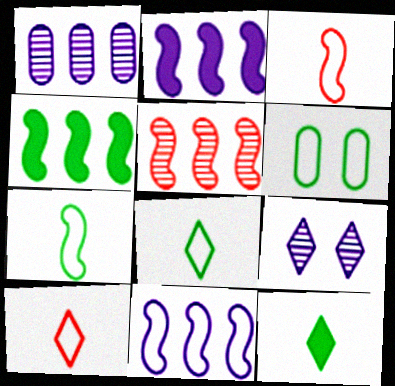[[4, 5, 11], 
[6, 10, 11]]